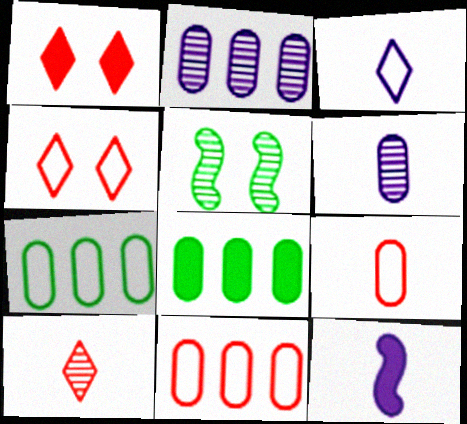[[1, 8, 12], 
[2, 5, 10], 
[2, 8, 11], 
[3, 6, 12]]